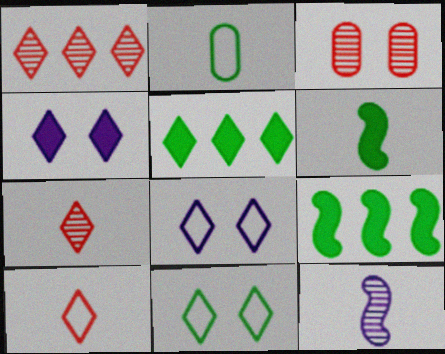[[5, 7, 8]]